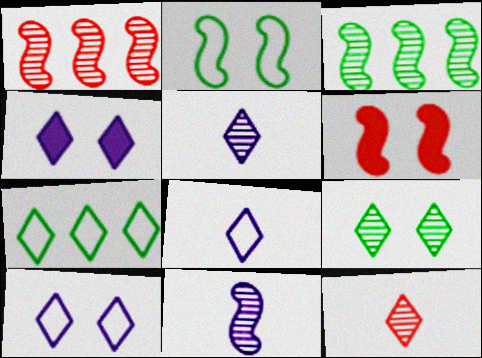[[4, 7, 12]]